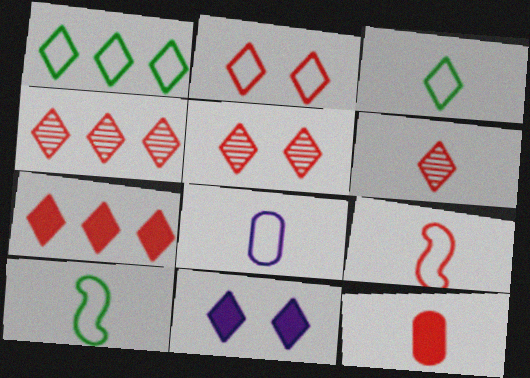[[1, 6, 11], 
[2, 6, 7], 
[3, 4, 11], 
[3, 8, 9], 
[4, 5, 6], 
[6, 9, 12]]